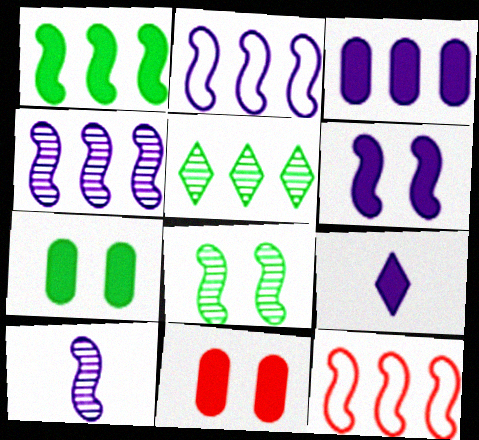[[1, 4, 12], 
[1, 9, 11], 
[2, 6, 10], 
[3, 5, 12], 
[3, 6, 9]]